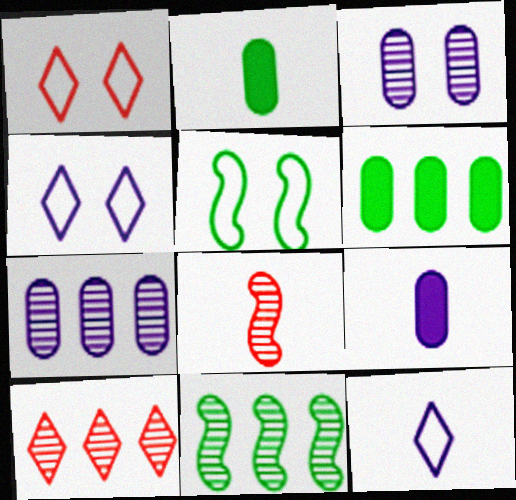[[1, 9, 11], 
[2, 8, 12], 
[4, 6, 8], 
[5, 9, 10], 
[7, 10, 11]]